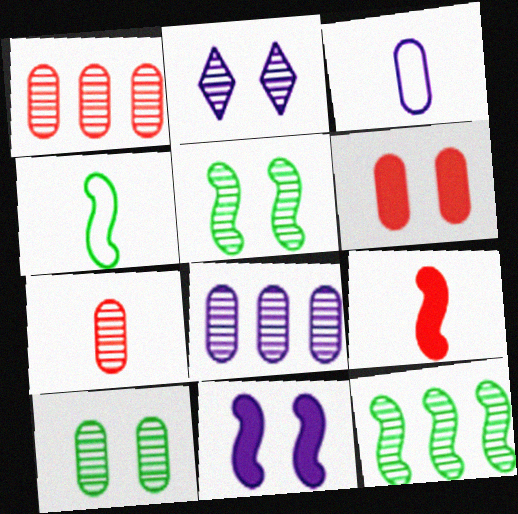[[2, 7, 12], 
[7, 8, 10]]